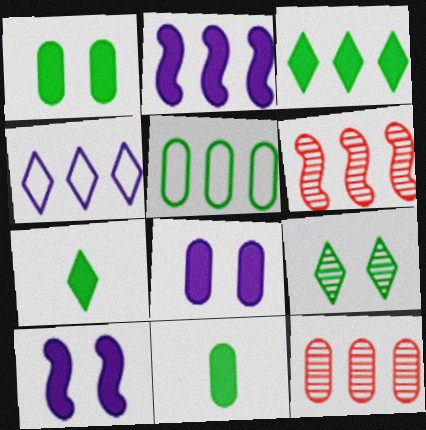[]